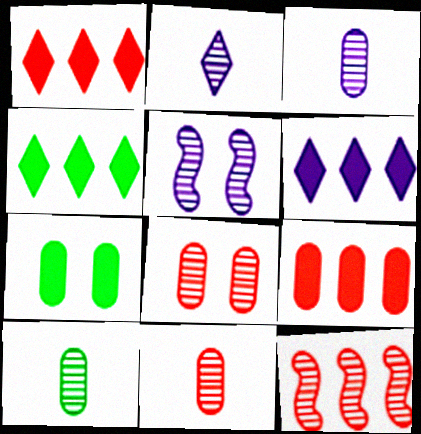[[1, 4, 6], 
[3, 10, 11]]